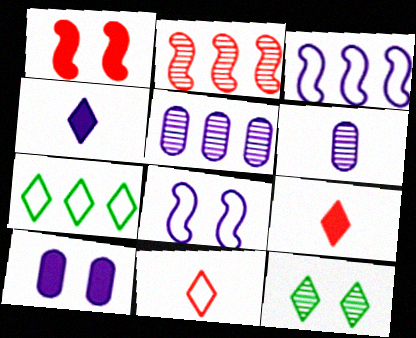[[1, 6, 7], 
[2, 6, 12], 
[4, 5, 8]]